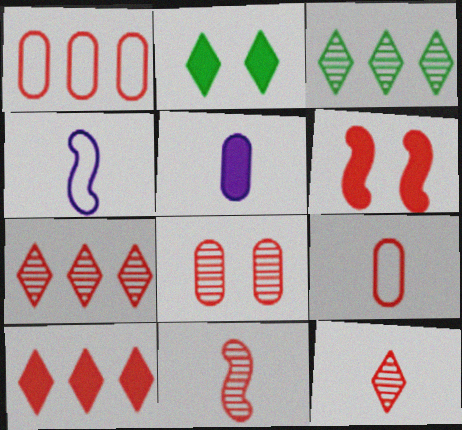[[1, 6, 12], 
[6, 7, 9], 
[7, 8, 11]]